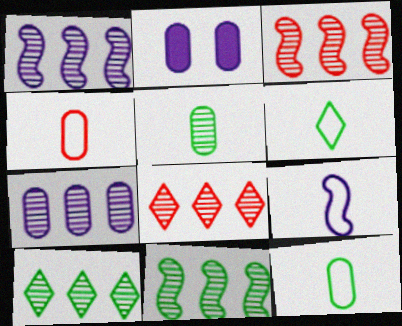[[1, 3, 11], 
[2, 3, 6], 
[3, 7, 10], 
[4, 6, 9], 
[7, 8, 11]]